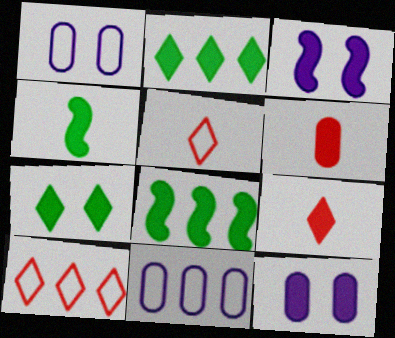[[2, 3, 6], 
[8, 9, 12]]